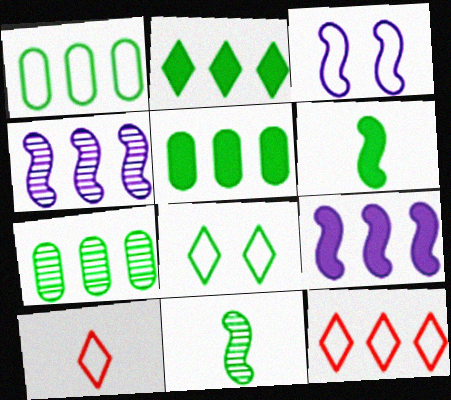[[1, 3, 10], 
[1, 5, 7], 
[4, 5, 12], 
[5, 8, 11], 
[6, 7, 8], 
[7, 9, 12]]